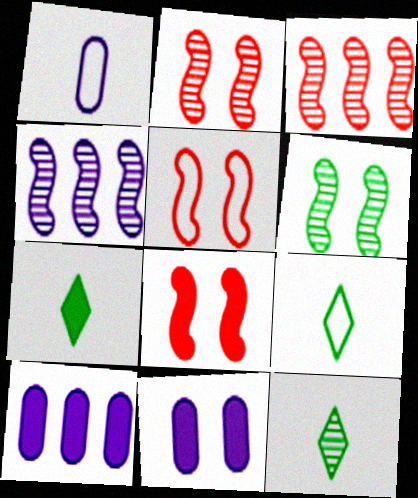[[2, 5, 8], 
[2, 9, 10], 
[3, 9, 11], 
[5, 10, 12], 
[7, 8, 10], 
[7, 9, 12]]